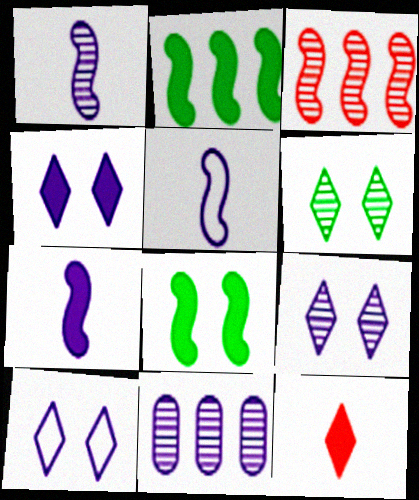[[1, 5, 7], 
[1, 9, 11], 
[3, 5, 8], 
[4, 5, 11], 
[4, 9, 10], 
[7, 10, 11]]